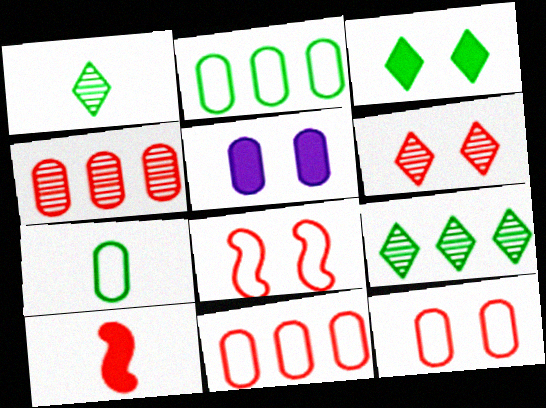[[4, 5, 7], 
[6, 10, 11]]